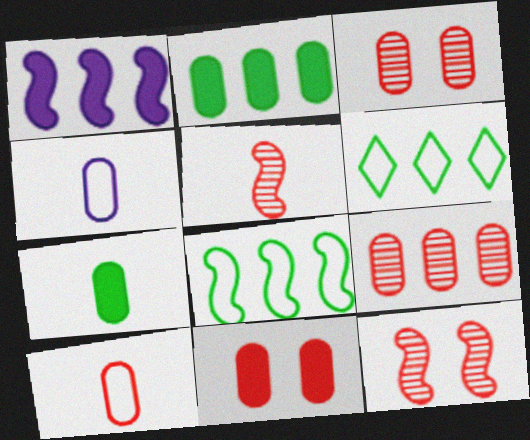[[1, 6, 9], 
[2, 3, 4], 
[9, 10, 11]]